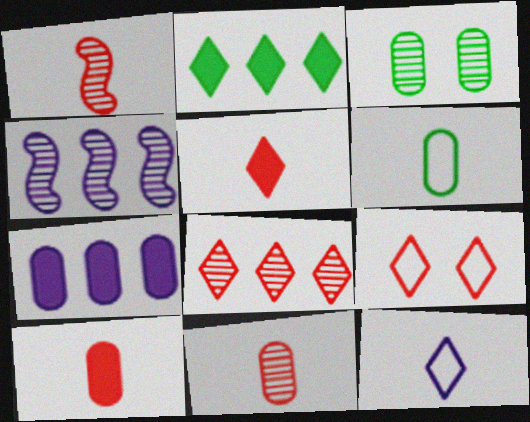[[5, 8, 9]]